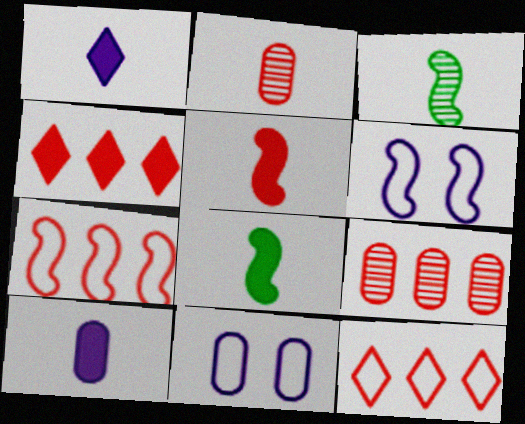[[3, 4, 11], 
[4, 7, 9]]